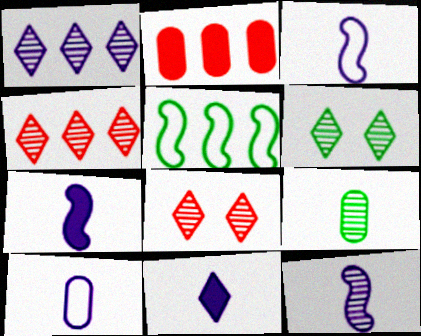[[1, 2, 5], 
[2, 3, 6], 
[3, 7, 12], 
[10, 11, 12]]